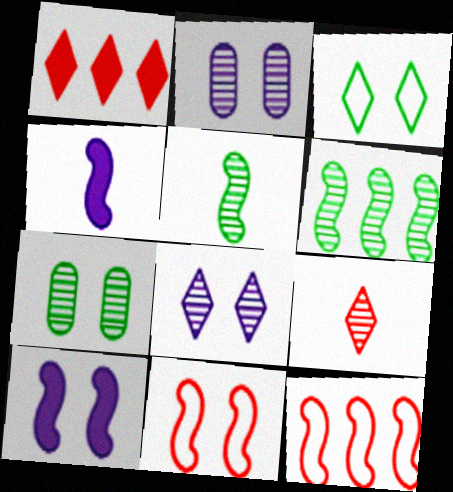[[2, 6, 9], 
[4, 6, 11], 
[5, 10, 12]]